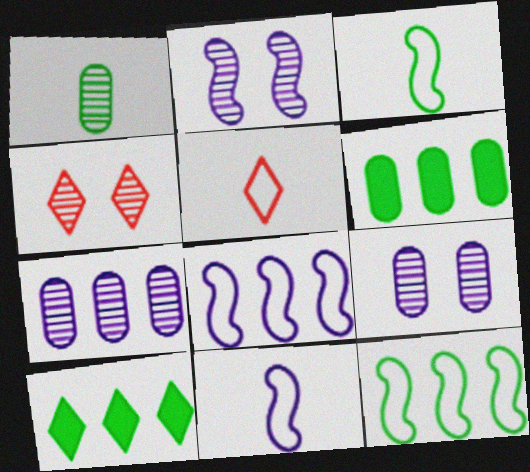[[2, 5, 6], 
[4, 6, 11]]